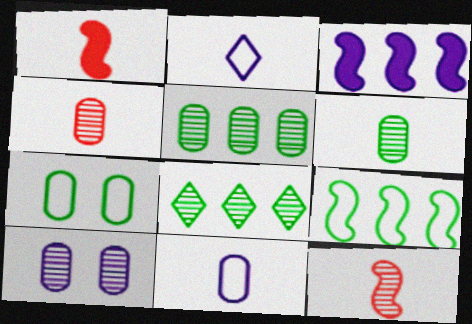[[1, 2, 6], 
[2, 3, 10], 
[4, 5, 10], 
[8, 10, 12]]